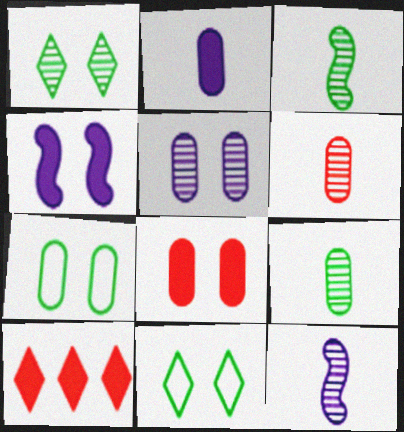[[5, 7, 8], 
[7, 10, 12]]